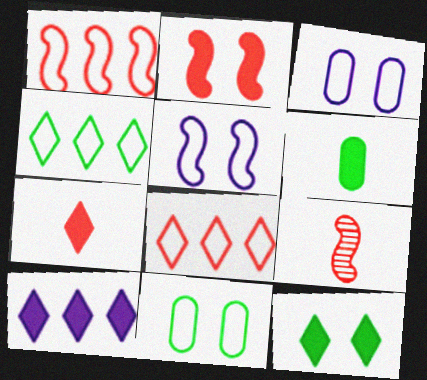[[1, 2, 9], 
[2, 6, 10], 
[7, 10, 12], 
[9, 10, 11]]